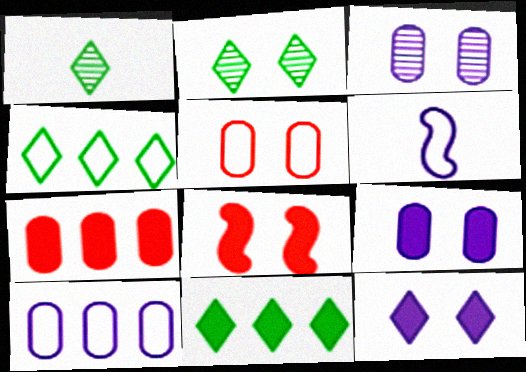[[1, 8, 10], 
[2, 6, 7], 
[4, 5, 6]]